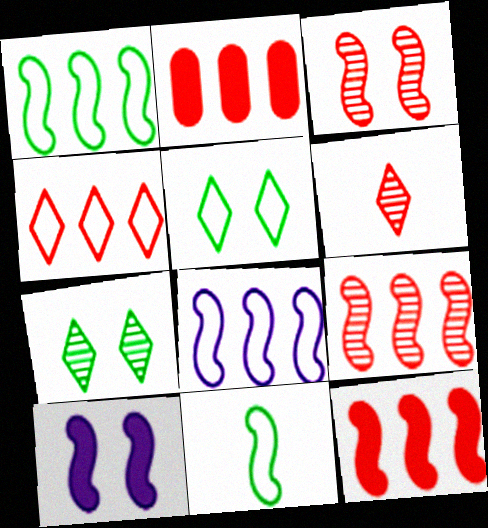[[2, 4, 9], 
[9, 10, 11]]